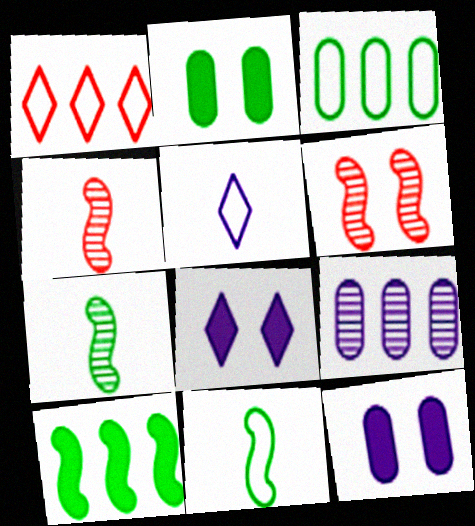[[1, 7, 12], 
[1, 9, 10], 
[3, 4, 8]]